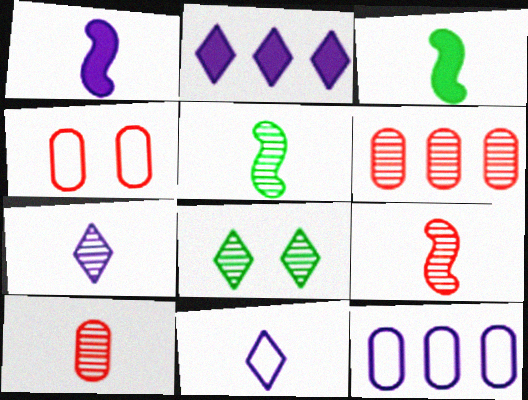[[2, 4, 5], 
[3, 10, 11], 
[5, 7, 10]]